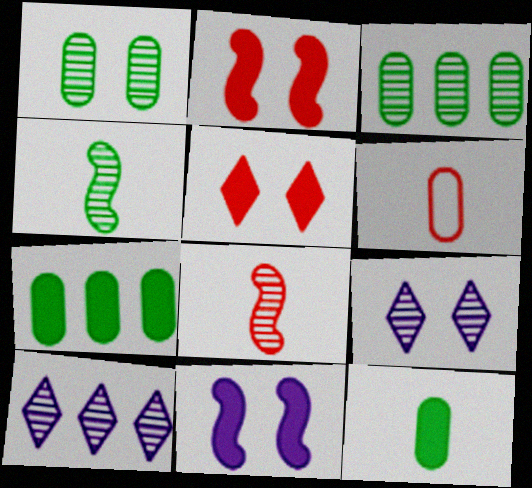[[1, 8, 10], 
[3, 8, 9]]